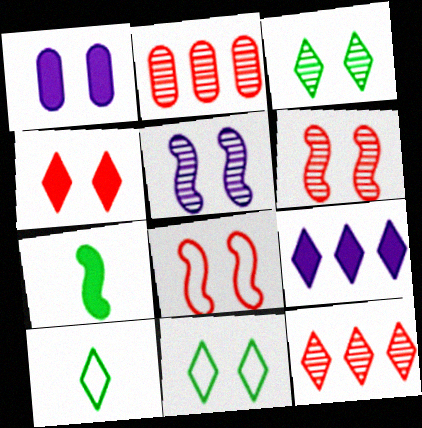[[1, 3, 8], 
[1, 6, 11]]